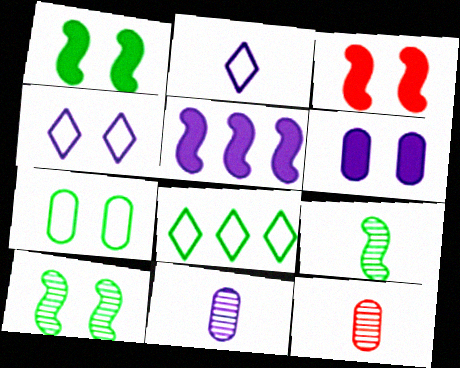[[3, 8, 11], 
[4, 5, 11]]